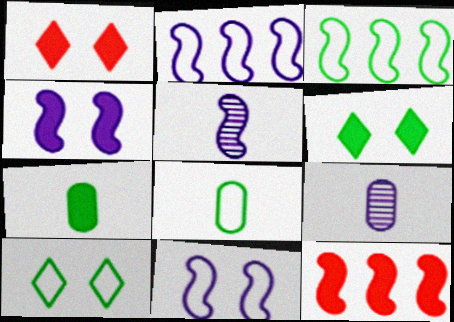[[1, 3, 9], 
[2, 4, 5], 
[3, 8, 10], 
[9, 10, 12]]